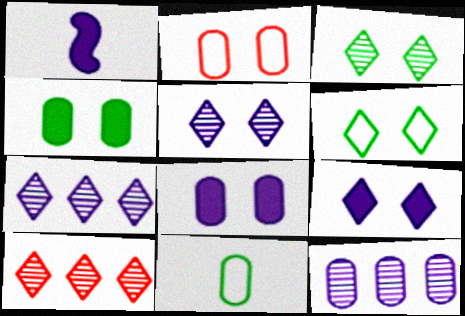[]